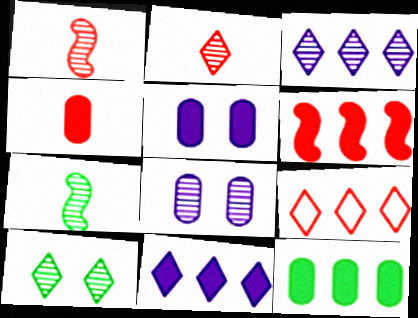[[2, 3, 10], 
[4, 5, 12], 
[5, 7, 9], 
[6, 11, 12]]